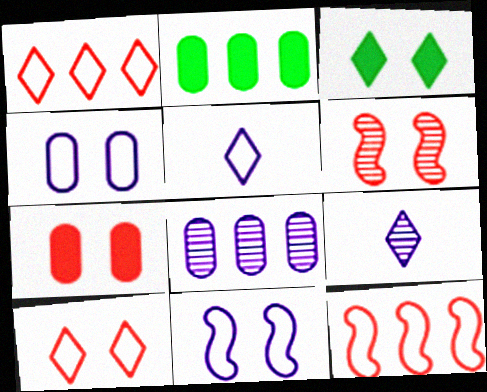[[1, 3, 9], 
[2, 5, 6], 
[3, 4, 6], 
[6, 7, 10]]